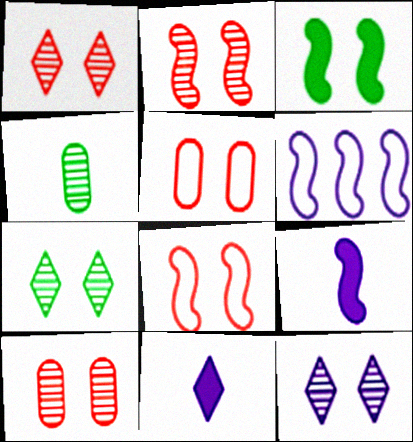[[1, 2, 10], 
[1, 7, 12], 
[3, 5, 12]]